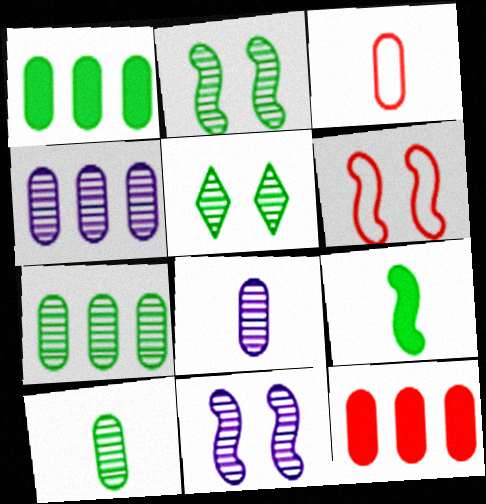[]